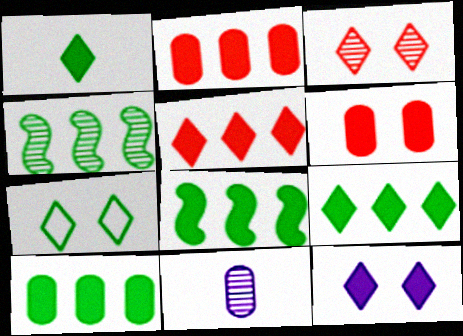[[1, 5, 12], 
[3, 4, 11], 
[3, 7, 12], 
[8, 9, 10]]